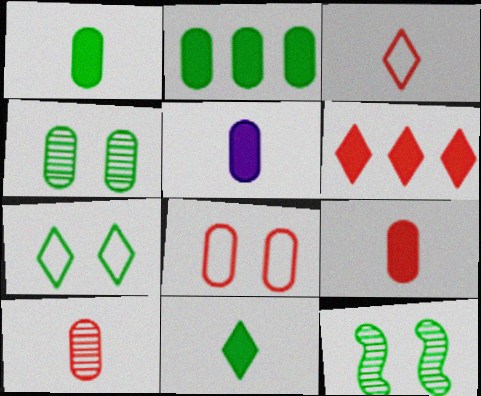[[1, 5, 9]]